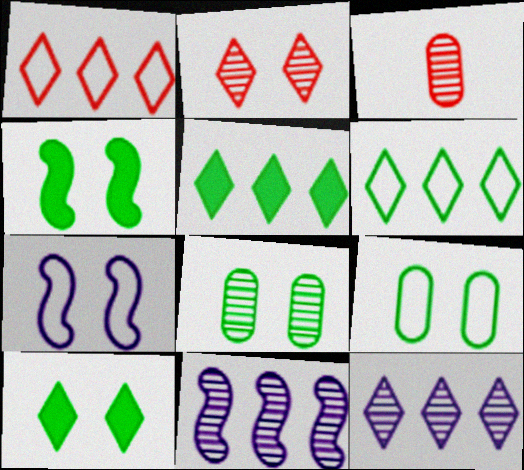[[1, 5, 12], 
[3, 5, 7]]